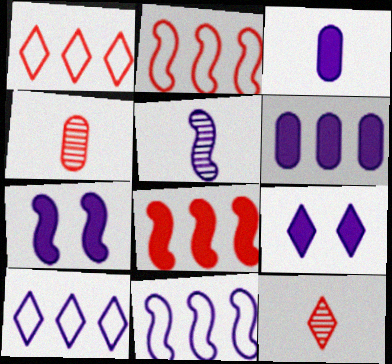[[5, 7, 11]]